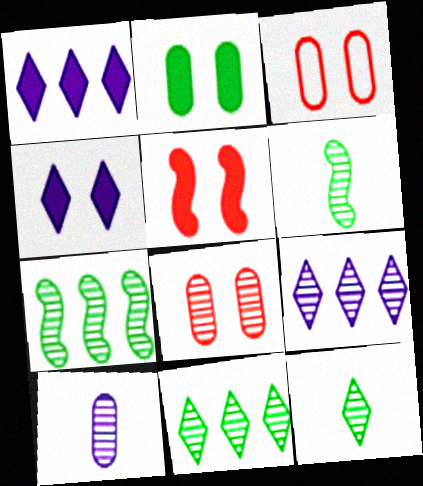[[1, 3, 6], 
[2, 4, 5], 
[6, 8, 9]]